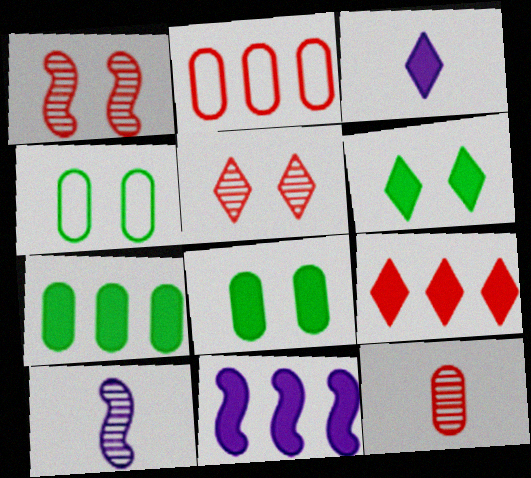[[2, 6, 10], 
[3, 6, 9], 
[4, 9, 10], 
[7, 9, 11]]